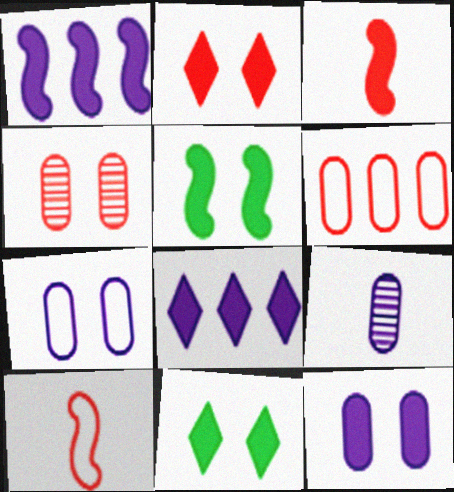[[1, 3, 5], 
[2, 5, 12]]